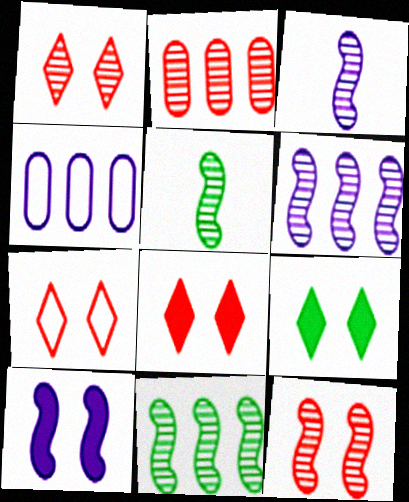[[1, 7, 8], 
[3, 11, 12], 
[4, 5, 8], 
[5, 6, 12]]